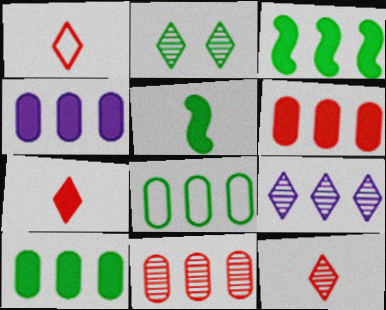[[1, 7, 12], 
[2, 5, 8], 
[2, 9, 12], 
[4, 6, 10], 
[4, 8, 11]]